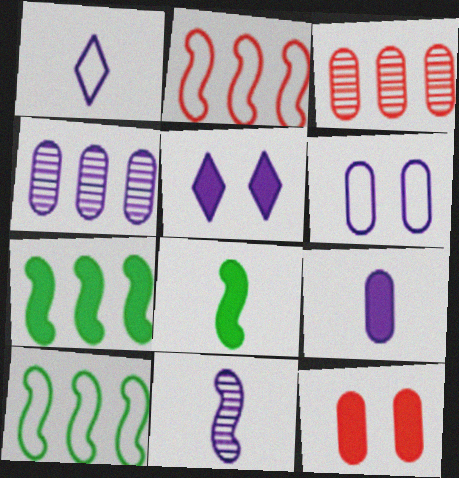[[1, 9, 11], 
[4, 6, 9]]